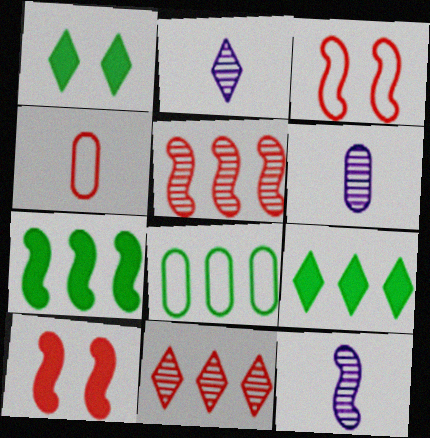[[2, 6, 12], 
[2, 8, 10], 
[3, 6, 9], 
[3, 7, 12], 
[4, 10, 11]]